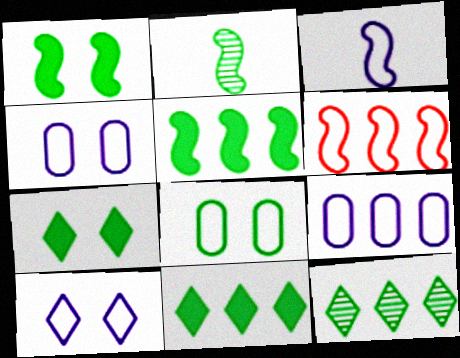[[2, 8, 11], 
[3, 9, 10]]